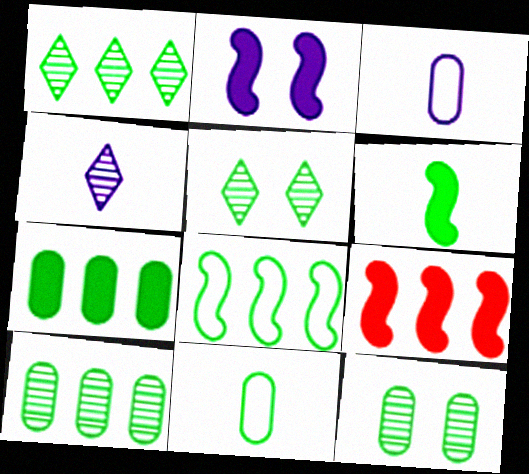[[1, 7, 8], 
[2, 6, 9], 
[3, 5, 9], 
[7, 11, 12]]